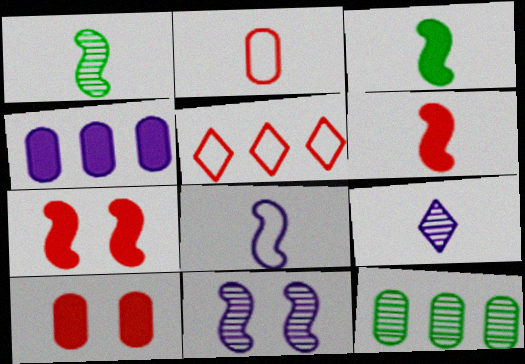[[1, 6, 8], 
[2, 3, 9]]